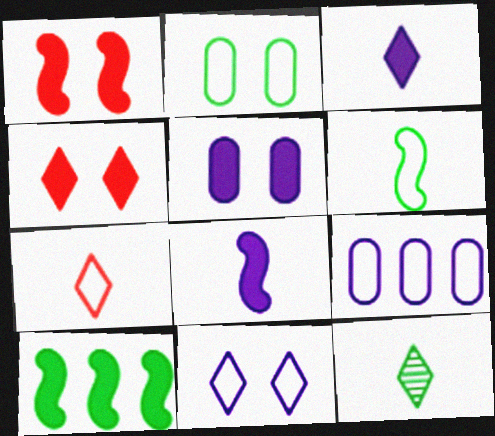[[1, 8, 10], 
[1, 9, 12], 
[2, 10, 12], 
[3, 7, 12]]